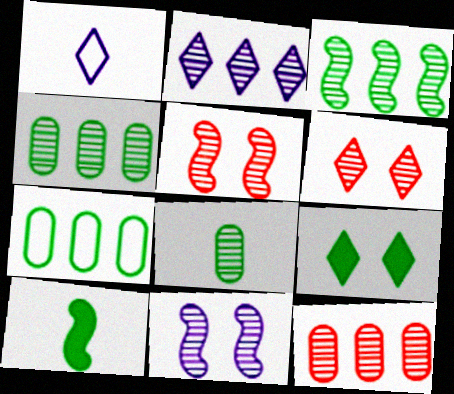[[2, 3, 12], 
[2, 5, 8]]